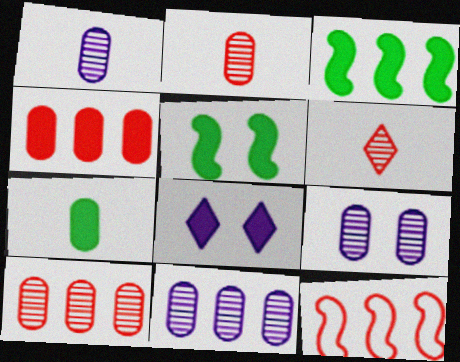[[1, 9, 11]]